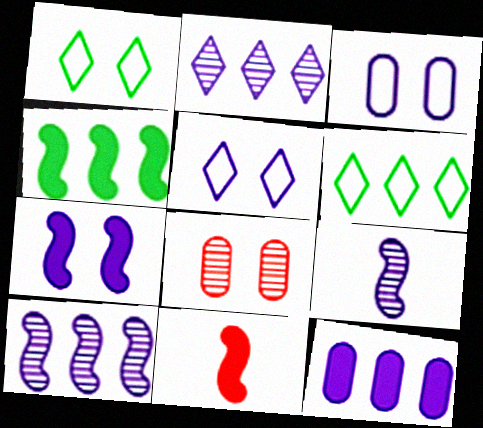[[1, 7, 8], 
[4, 7, 11], 
[5, 9, 12]]